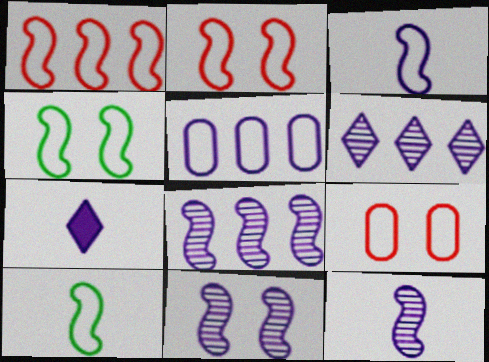[[1, 3, 4], 
[5, 7, 11], 
[8, 11, 12]]